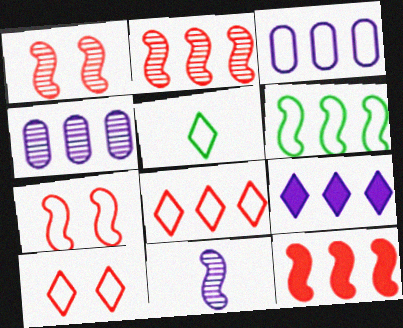[[3, 5, 7], 
[3, 6, 8]]